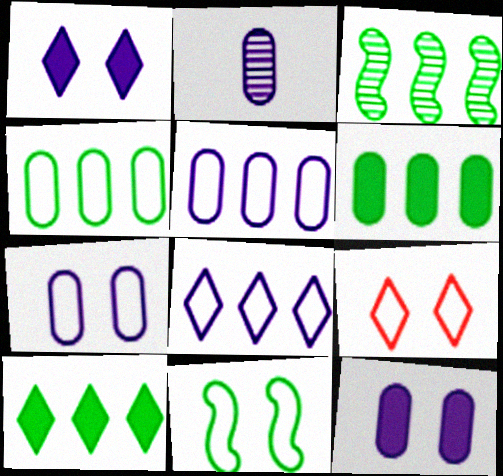[[2, 5, 12], 
[3, 4, 10], 
[7, 9, 11]]